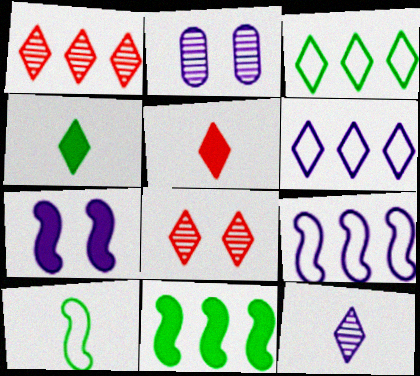[[4, 6, 8]]